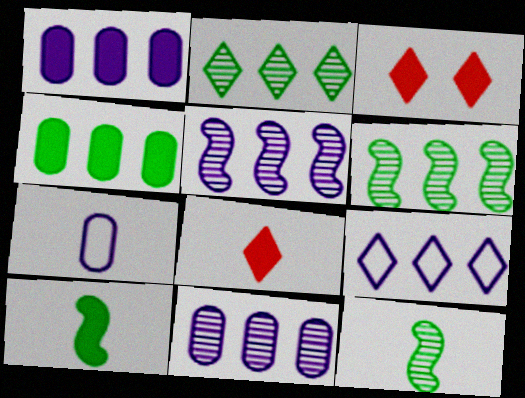[[1, 3, 10], 
[1, 5, 9], 
[3, 6, 7], 
[7, 8, 12]]